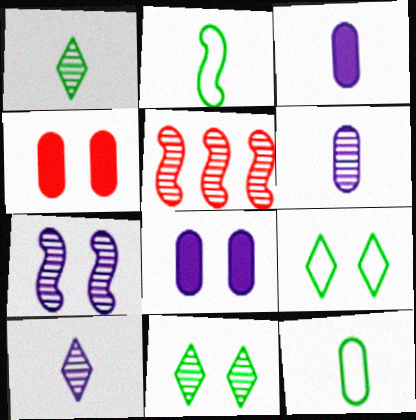[[3, 5, 9], 
[4, 7, 9], 
[5, 6, 11]]